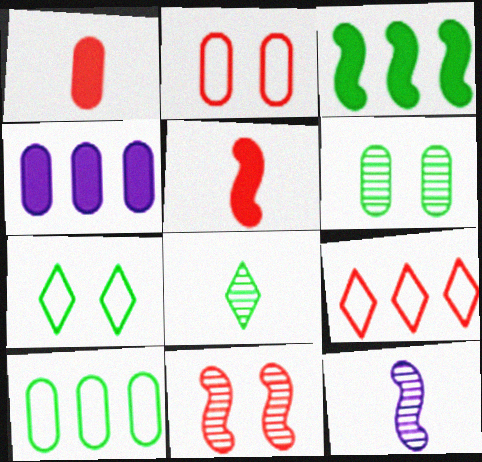[[1, 9, 11]]